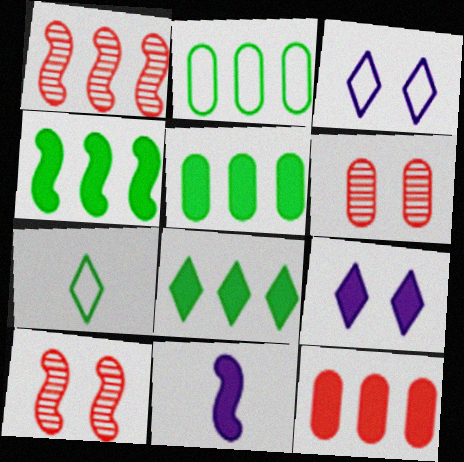[[4, 5, 8]]